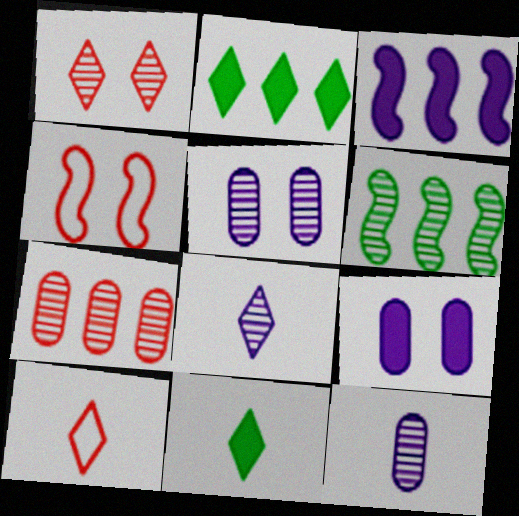[[1, 6, 12], 
[2, 4, 12], 
[6, 9, 10], 
[8, 10, 11]]